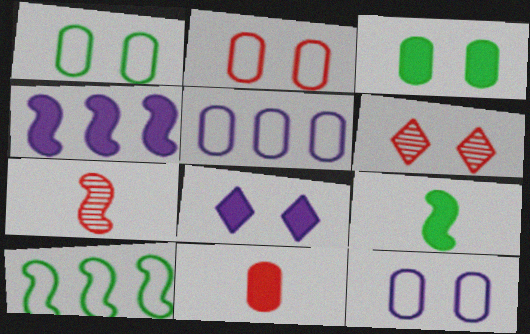[[1, 2, 12], 
[5, 6, 9]]